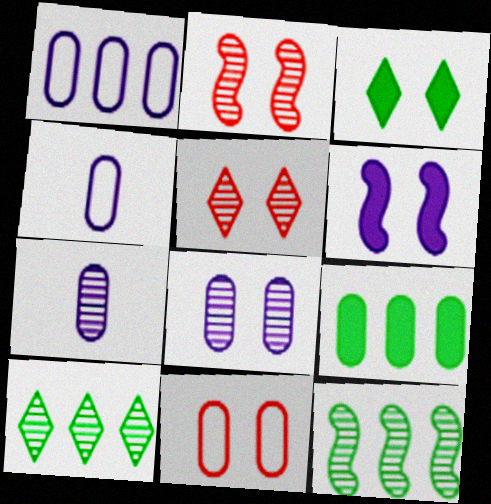[[2, 7, 10], 
[5, 7, 12], 
[7, 9, 11]]